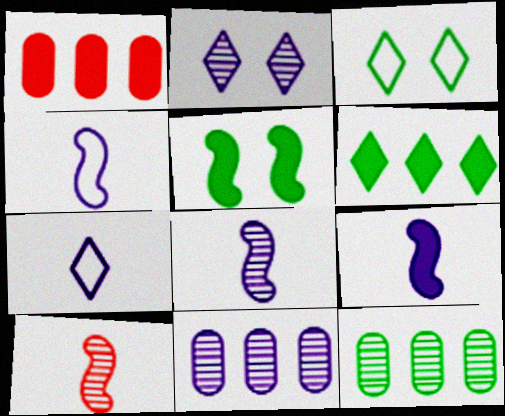[[1, 3, 8], 
[2, 8, 11], 
[2, 10, 12], 
[4, 8, 9]]